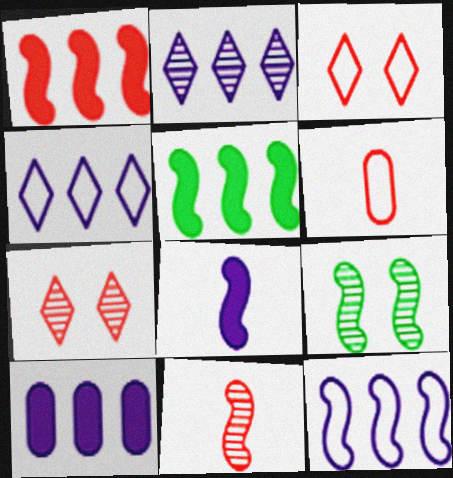[[1, 6, 7], 
[2, 10, 12]]